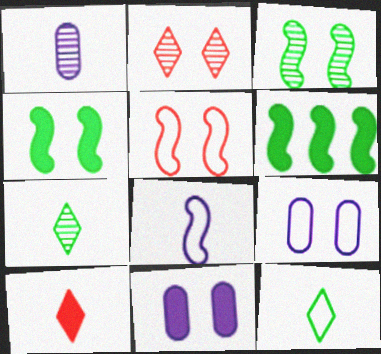[[2, 4, 9], 
[6, 10, 11]]